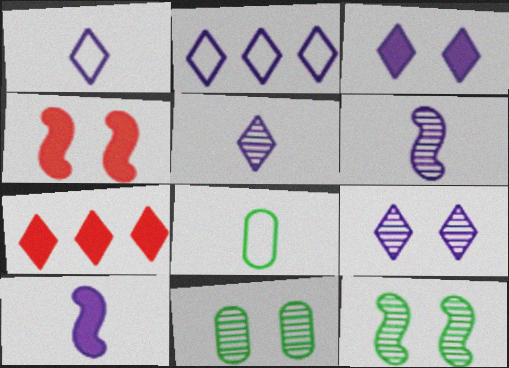[[2, 3, 5]]